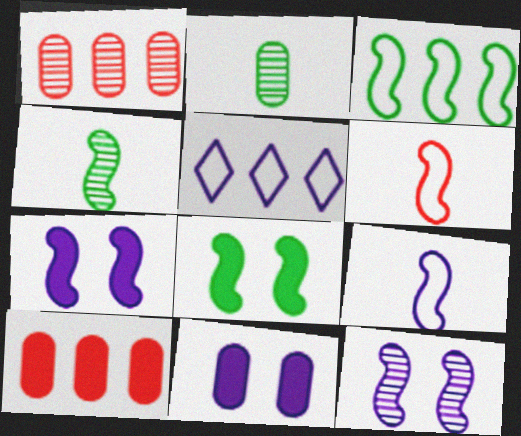[[3, 4, 8]]